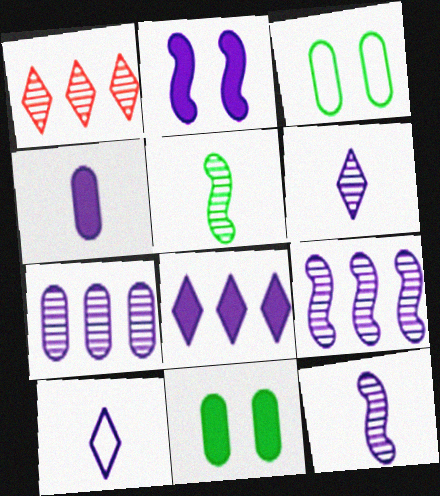[[2, 4, 8], 
[2, 7, 10], 
[4, 10, 12]]